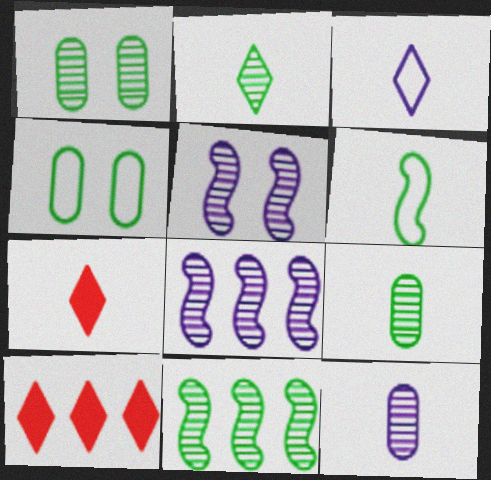[[1, 2, 11], 
[2, 3, 7], 
[4, 7, 8], 
[6, 7, 12]]